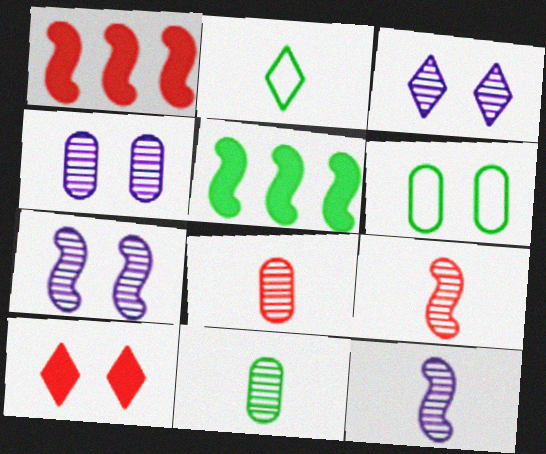[[1, 2, 4], 
[3, 4, 7], 
[6, 7, 10]]